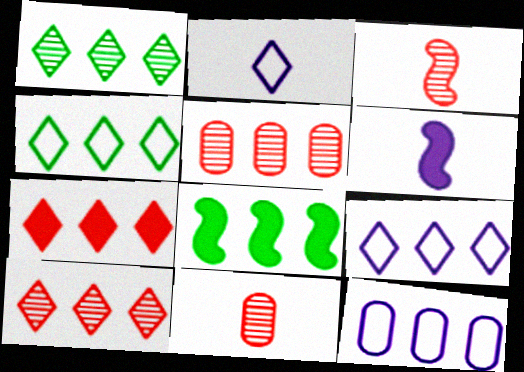[[1, 7, 9], 
[5, 8, 9], 
[8, 10, 12]]